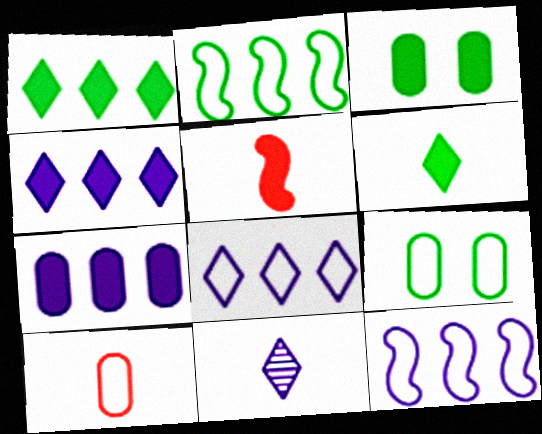[[3, 4, 5]]